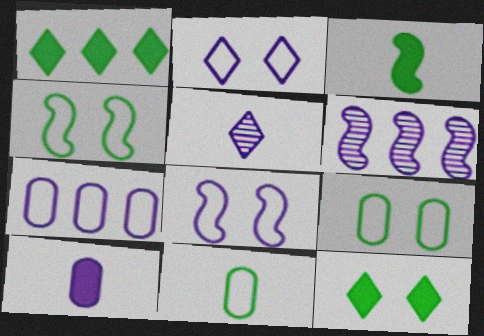[[2, 6, 10]]